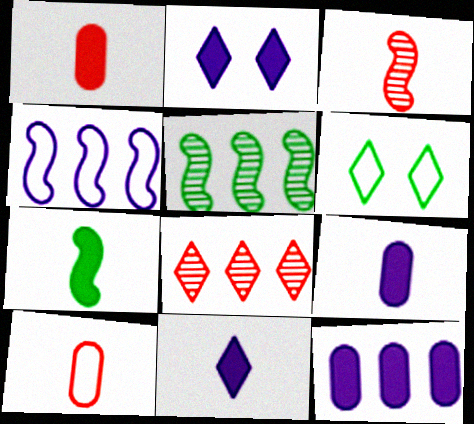[[1, 7, 11], 
[2, 5, 10], 
[3, 6, 12], 
[4, 6, 10], 
[6, 8, 11]]